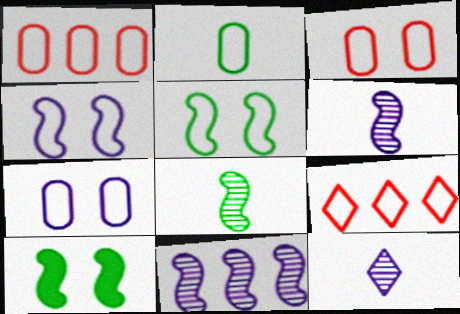[[1, 2, 7], 
[1, 10, 12], 
[2, 4, 9]]